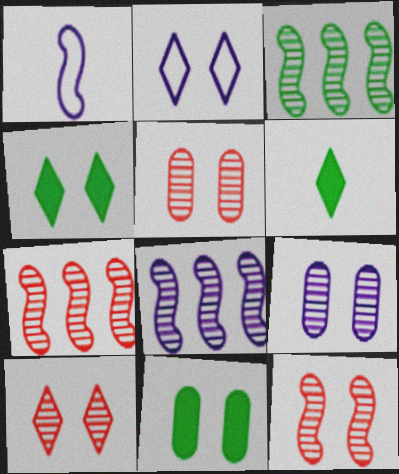[[2, 4, 10], 
[2, 11, 12], 
[3, 7, 8], 
[5, 10, 12]]